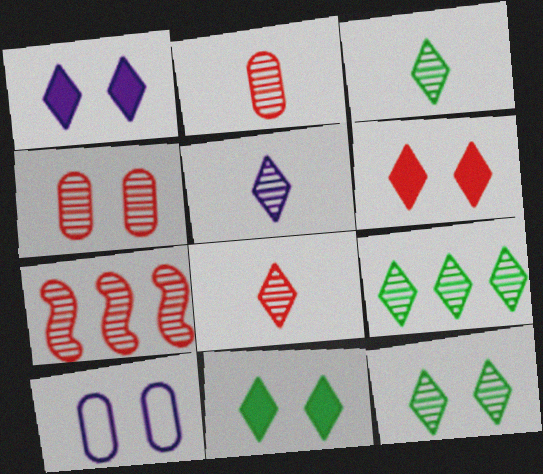[[1, 6, 11], 
[3, 5, 8], 
[3, 9, 12], 
[4, 7, 8]]